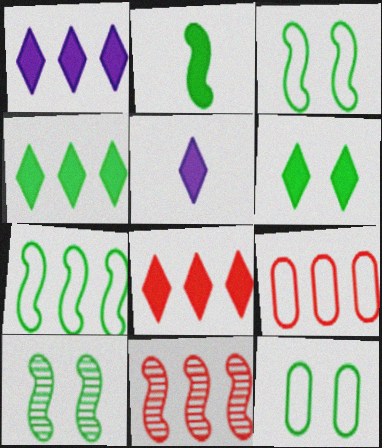[[1, 4, 8], 
[2, 7, 10], 
[5, 6, 8], 
[5, 9, 10], 
[5, 11, 12], 
[6, 10, 12], 
[8, 9, 11]]